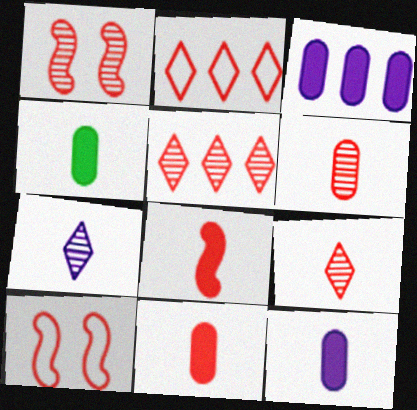[[1, 2, 11], 
[1, 5, 6], 
[4, 11, 12], 
[5, 10, 11]]